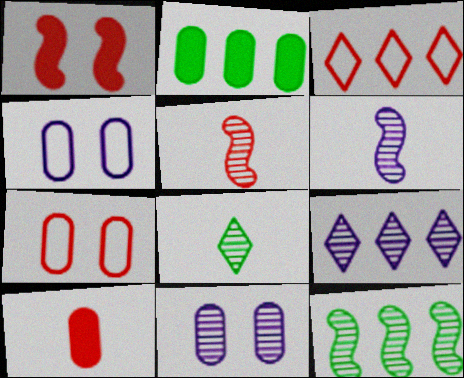[[6, 9, 11]]